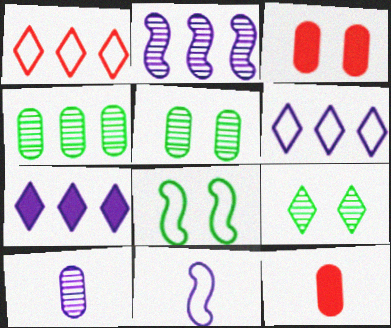[]